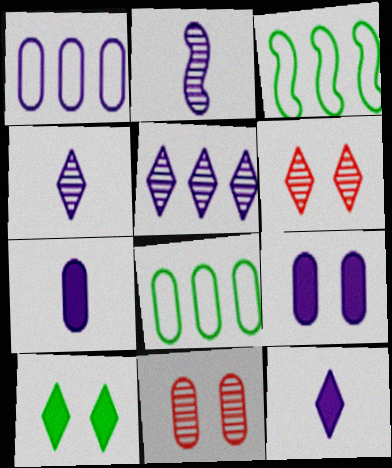[[3, 6, 7], 
[3, 11, 12], 
[7, 8, 11]]